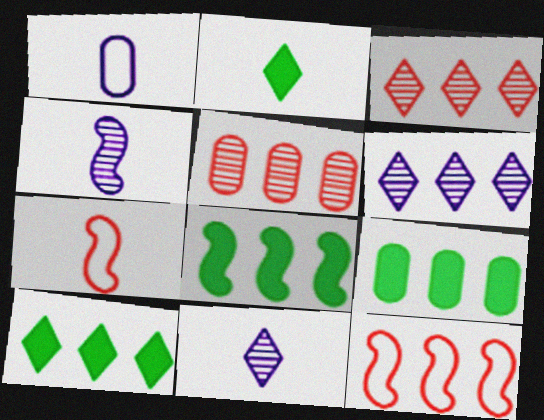[[6, 9, 12], 
[8, 9, 10]]